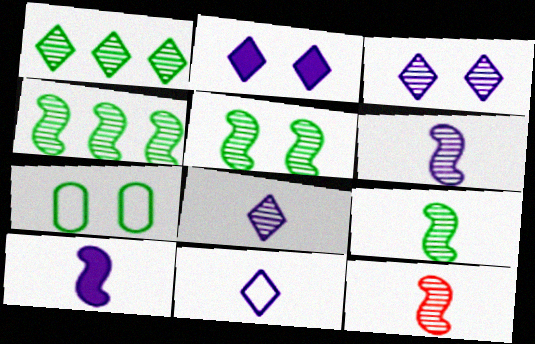[[4, 5, 9], 
[6, 9, 12]]